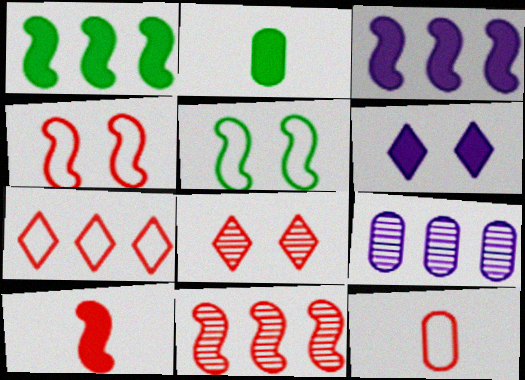[[1, 7, 9], 
[4, 7, 12], 
[4, 10, 11]]